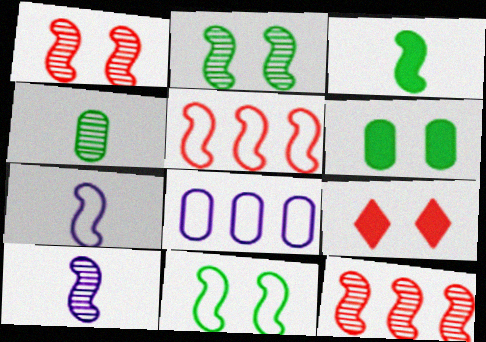[[2, 10, 12], 
[5, 7, 11]]